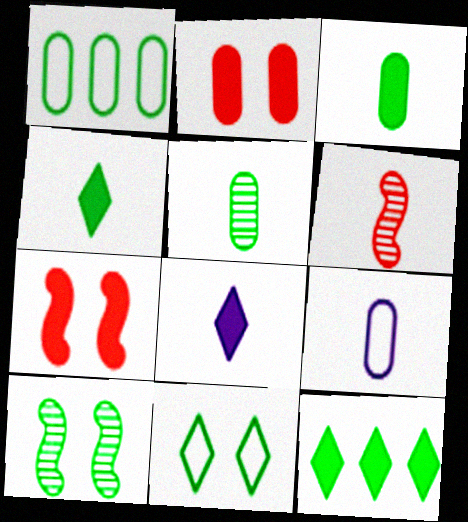[[1, 4, 10], 
[4, 6, 9]]